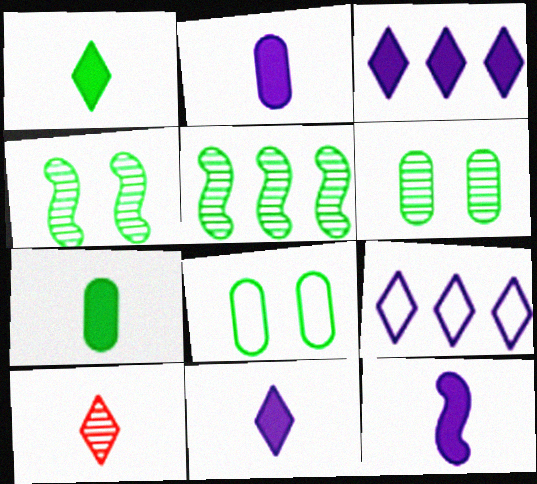[[1, 5, 8], 
[2, 11, 12]]